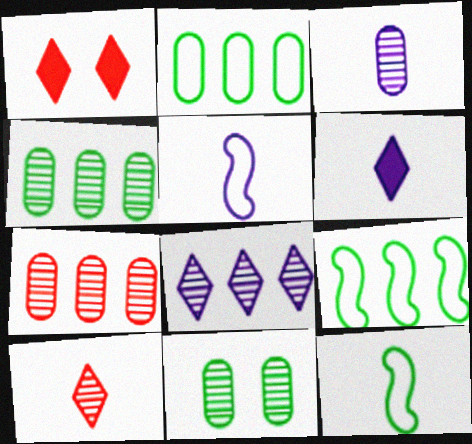[[1, 3, 9], 
[1, 4, 5], 
[3, 5, 6], 
[3, 7, 11]]